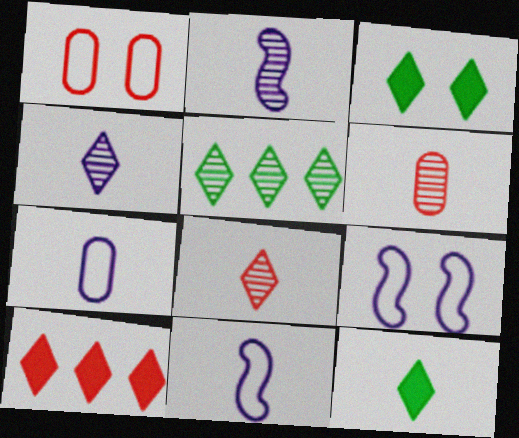[[6, 11, 12]]